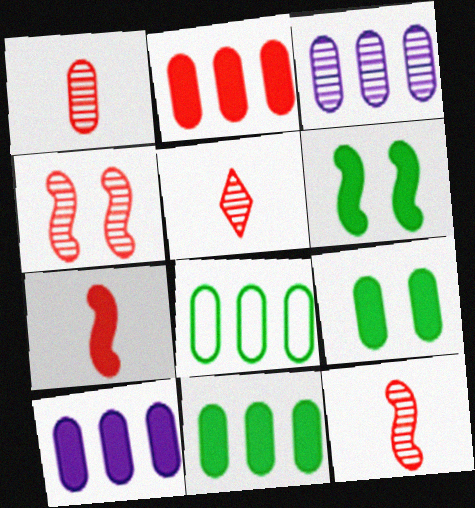[[1, 5, 12], 
[2, 3, 8], 
[2, 10, 11]]